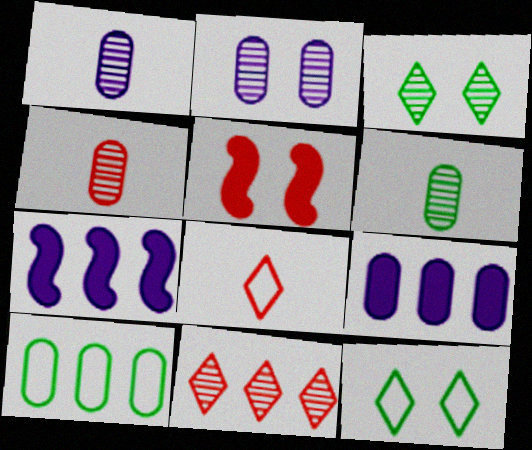[[1, 4, 6], 
[2, 5, 12], 
[4, 7, 12], 
[7, 10, 11]]